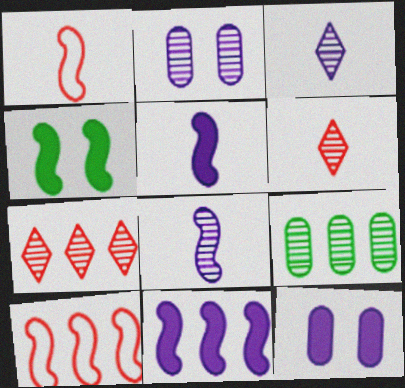[[4, 8, 10]]